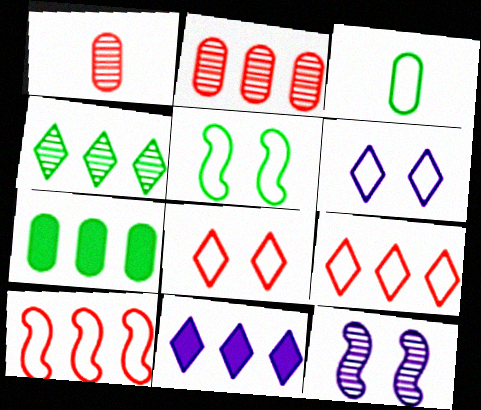[[1, 4, 12], 
[1, 5, 11], 
[3, 6, 10], 
[4, 9, 11]]